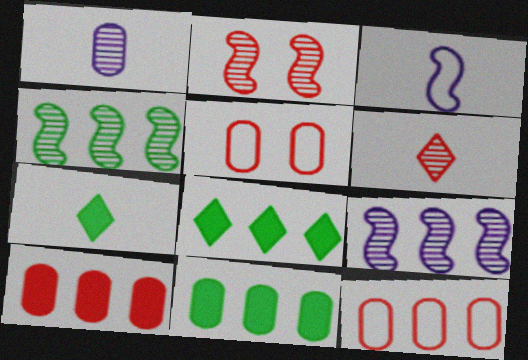[[1, 5, 11], 
[5, 7, 9], 
[8, 9, 12]]